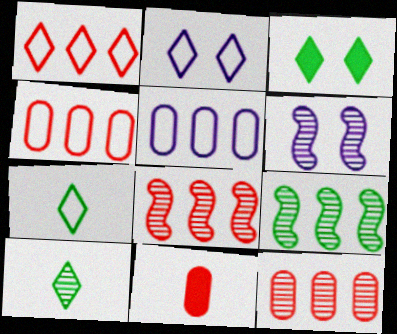[[1, 2, 7], 
[2, 9, 11], 
[6, 10, 12]]